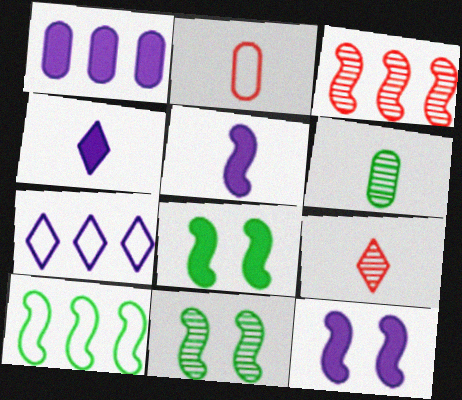[[1, 4, 12]]